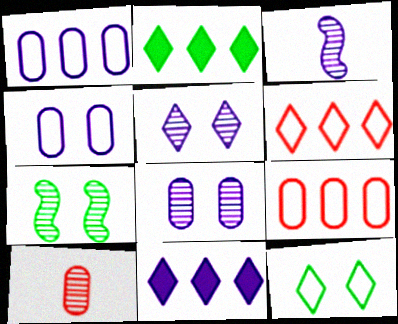[[3, 4, 11]]